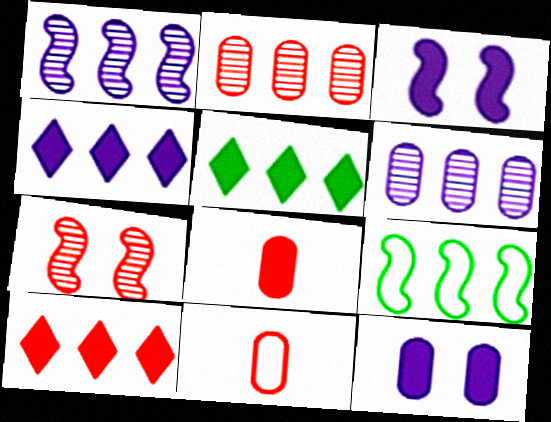[[2, 4, 9], 
[3, 5, 8], 
[4, 5, 10], 
[6, 9, 10], 
[7, 10, 11]]